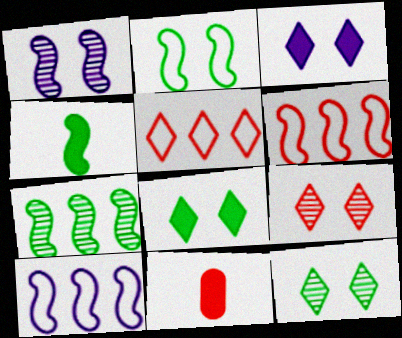[[1, 4, 6], 
[2, 4, 7], 
[6, 9, 11], 
[10, 11, 12]]